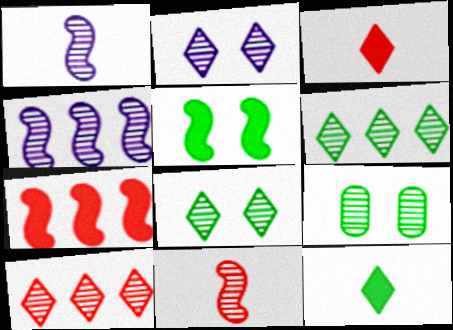[[1, 9, 10]]